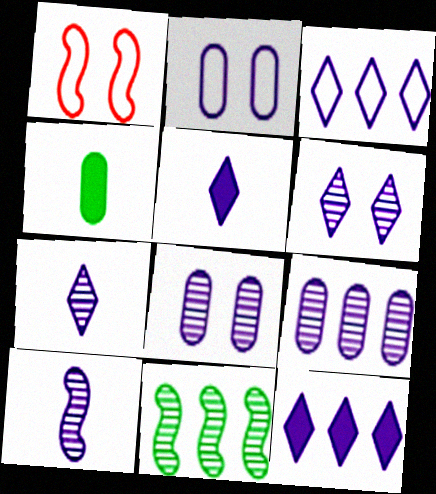[[2, 10, 12], 
[3, 5, 6], 
[6, 9, 10]]